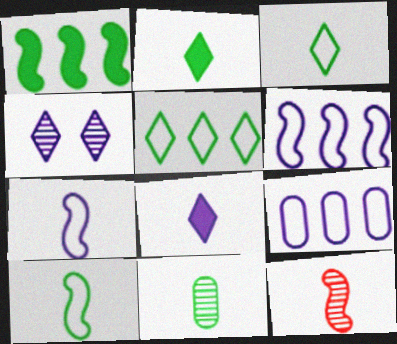[[2, 10, 11]]